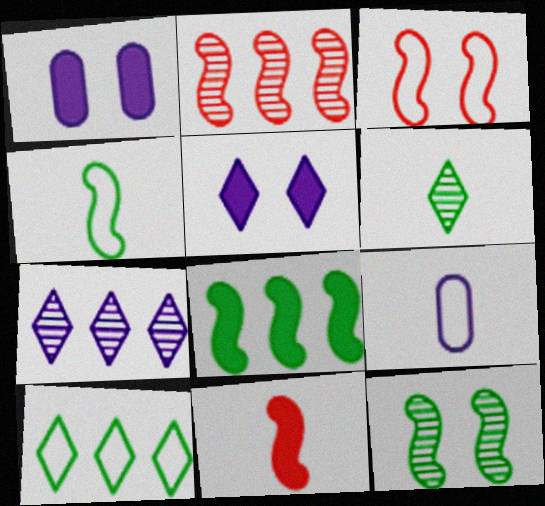[[2, 3, 11], 
[3, 9, 10], 
[4, 8, 12], 
[6, 9, 11]]